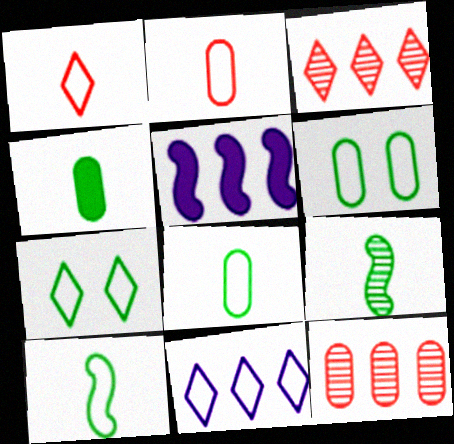[[1, 7, 11]]